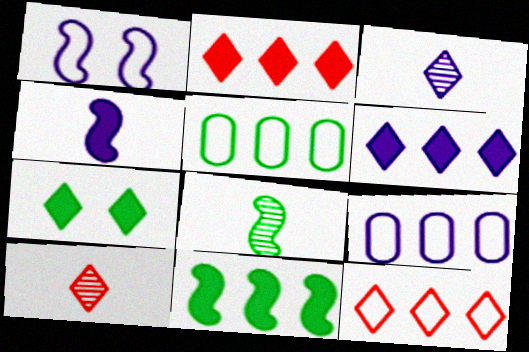[[3, 7, 12], 
[5, 7, 8]]